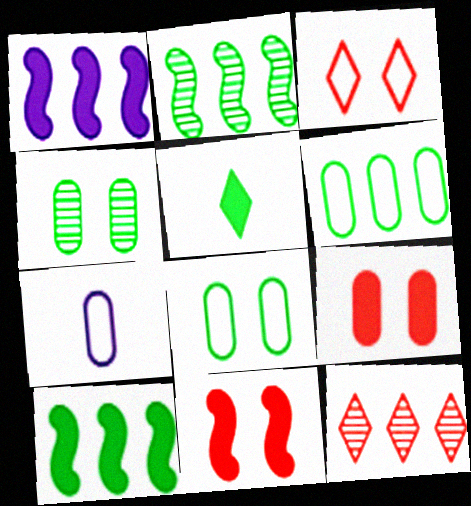[[1, 5, 9], 
[1, 6, 12], 
[2, 5, 8]]